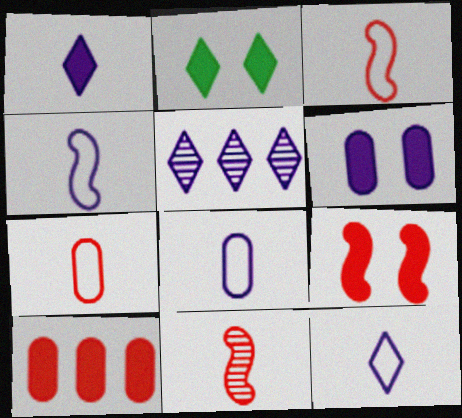[[2, 6, 9], 
[4, 5, 6], 
[4, 8, 12]]